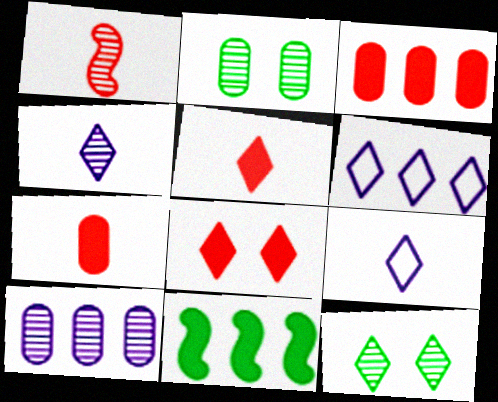[[1, 10, 12], 
[5, 6, 12]]